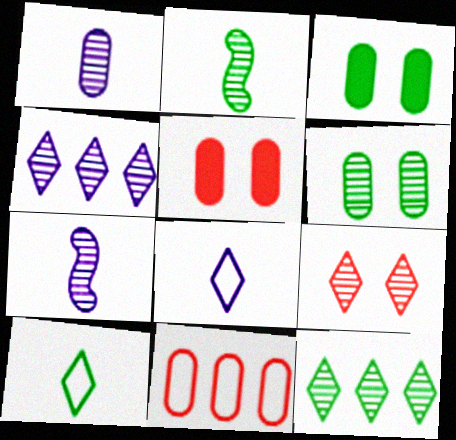[[1, 3, 11], 
[2, 6, 12]]